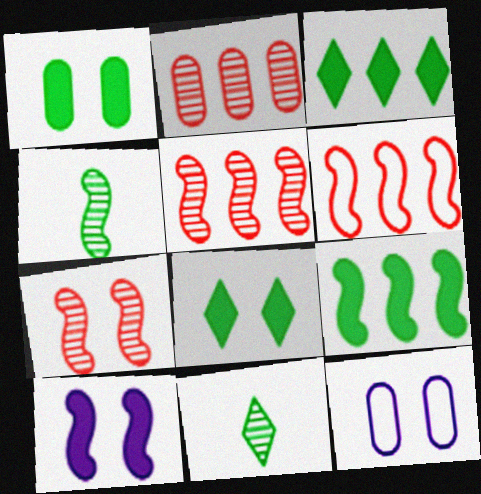[[4, 6, 10], 
[7, 8, 12]]